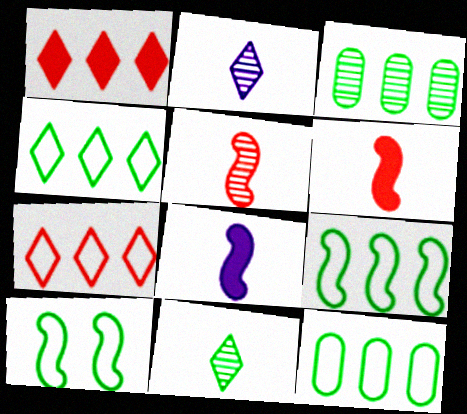[[4, 9, 12]]